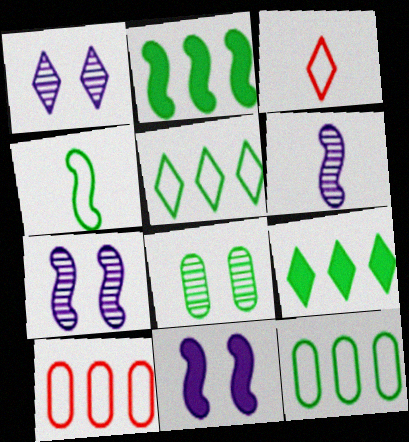[[1, 3, 9], 
[4, 8, 9]]